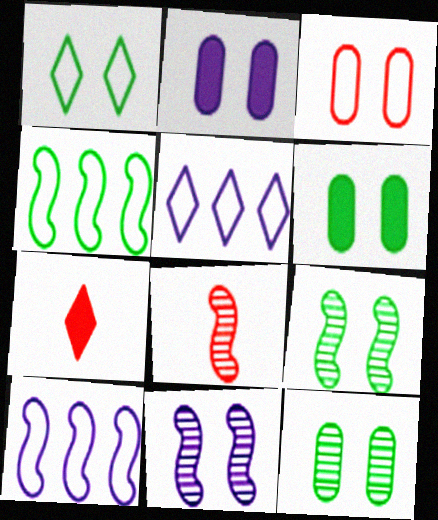[[1, 6, 9], 
[2, 3, 12], 
[5, 6, 8], 
[7, 10, 12]]